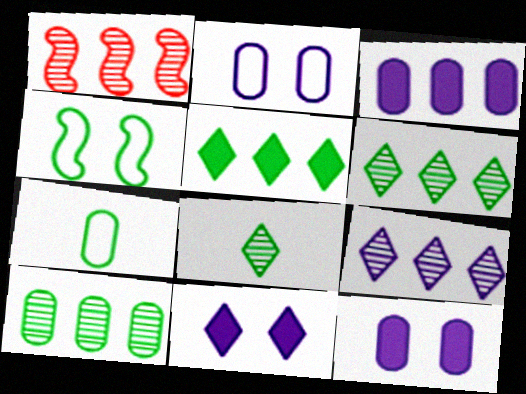[[1, 7, 11], 
[1, 9, 10]]